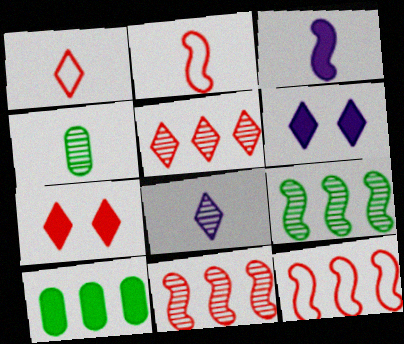[[1, 3, 4], 
[1, 5, 7], 
[3, 7, 10], 
[4, 6, 12]]